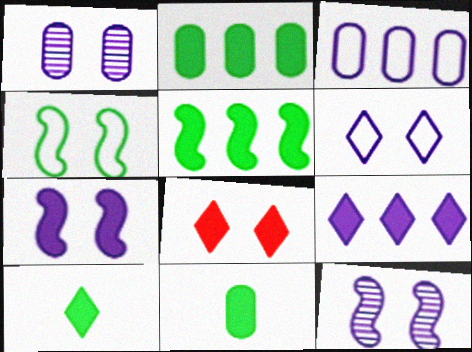[[1, 4, 8], 
[1, 6, 7], 
[8, 9, 10]]